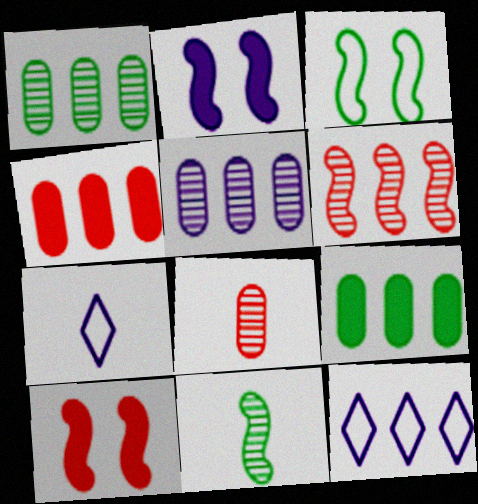[[1, 7, 10], 
[2, 5, 7], 
[6, 9, 12]]